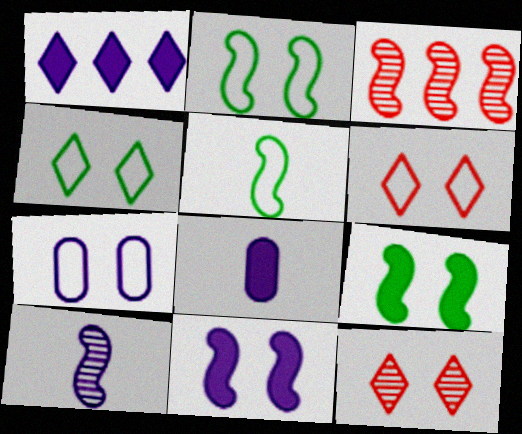[[1, 7, 10], 
[1, 8, 11], 
[2, 6, 7], 
[3, 4, 8], 
[3, 5, 11], 
[7, 9, 12]]